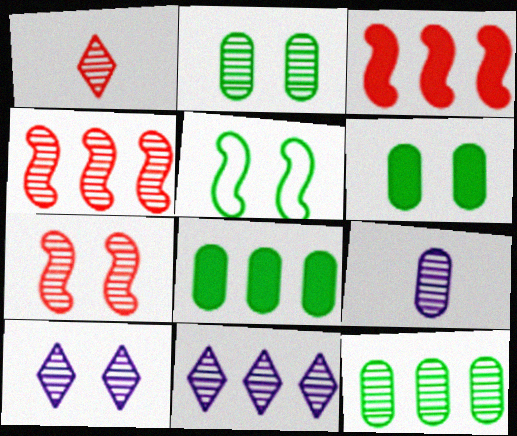[[2, 7, 10], 
[4, 11, 12]]